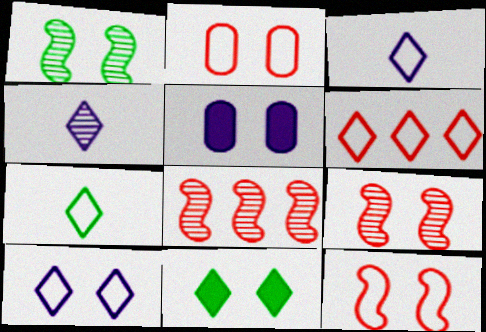[[4, 6, 11], 
[5, 7, 8], 
[6, 7, 10]]